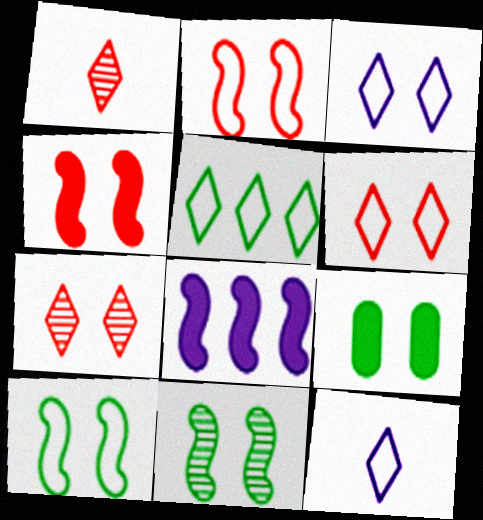[[5, 6, 12]]